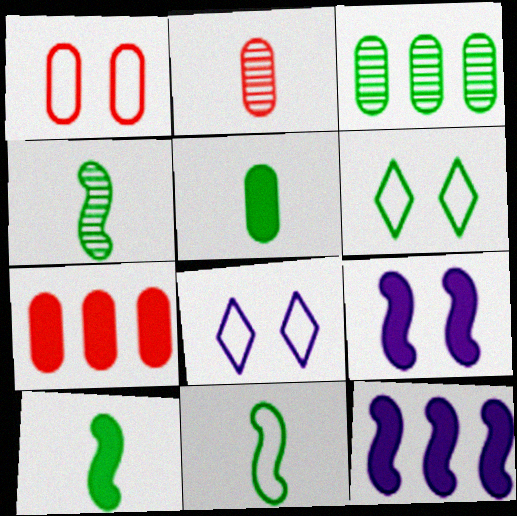[[1, 2, 7], 
[2, 6, 12], 
[3, 6, 10], 
[4, 7, 8], 
[4, 10, 11]]